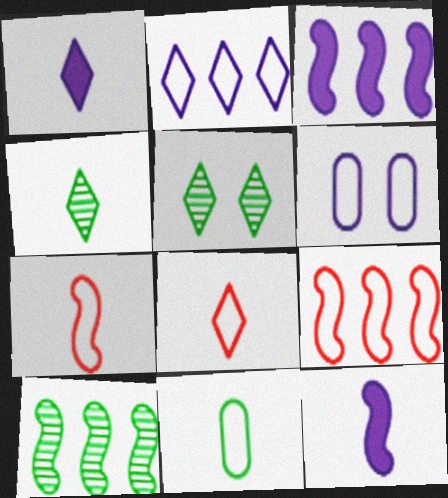[[1, 4, 8], 
[3, 9, 10]]